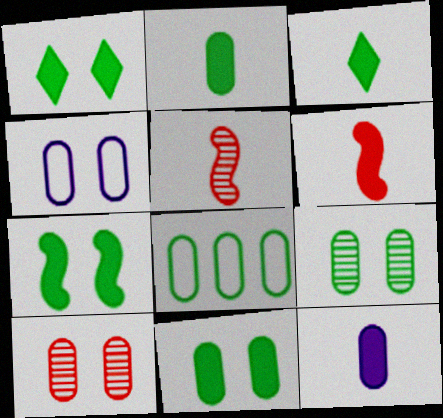[[1, 7, 11], 
[2, 8, 9], 
[3, 6, 12], 
[4, 10, 11], 
[8, 10, 12]]